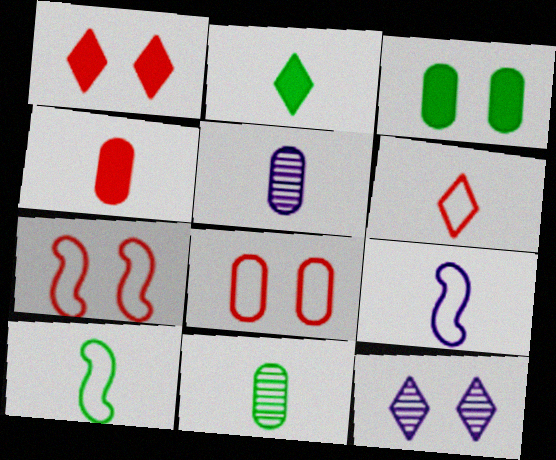[[2, 10, 11], 
[3, 7, 12]]